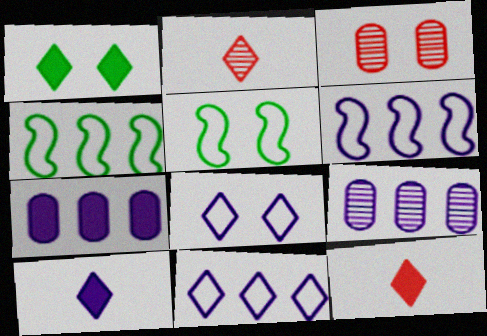[[1, 2, 11], 
[2, 5, 7], 
[3, 4, 10], 
[5, 9, 12]]